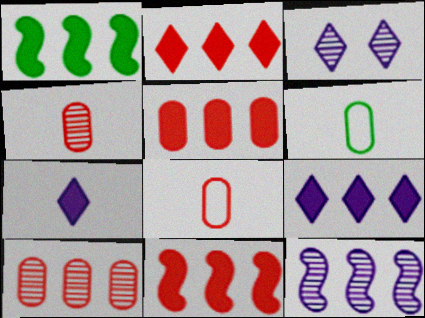[[1, 3, 8], 
[1, 5, 9], 
[2, 5, 11], 
[3, 6, 11]]